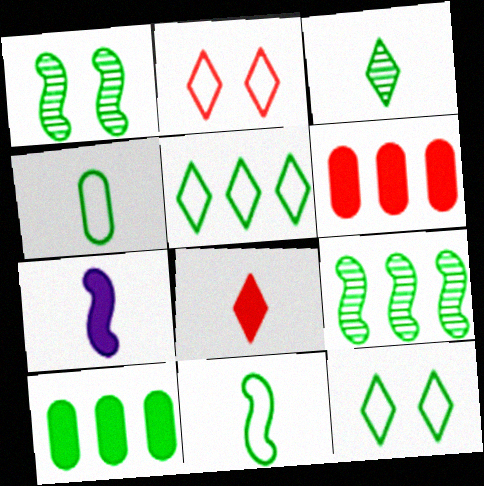[[5, 9, 10]]